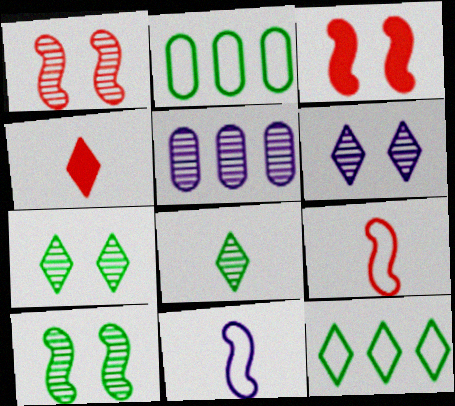[[1, 5, 8], 
[4, 6, 12]]